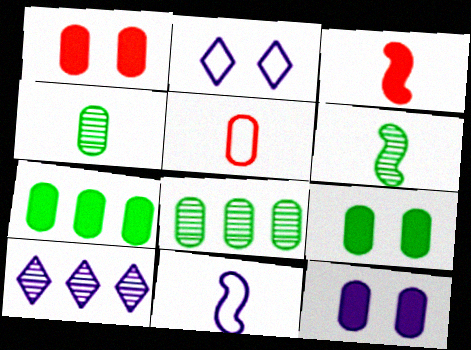[[1, 9, 12], 
[2, 3, 8], 
[3, 6, 11], 
[5, 8, 12], 
[10, 11, 12]]